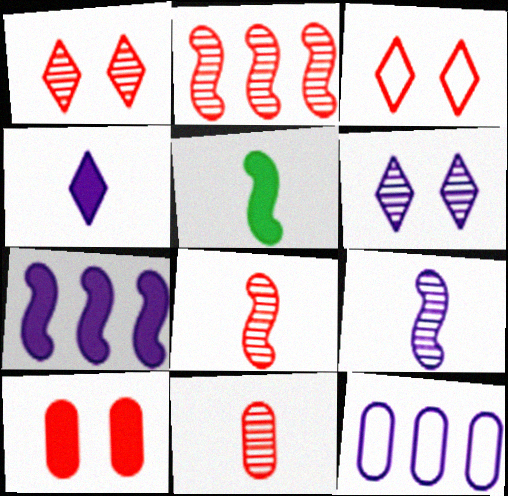[[1, 2, 11], 
[1, 5, 12]]